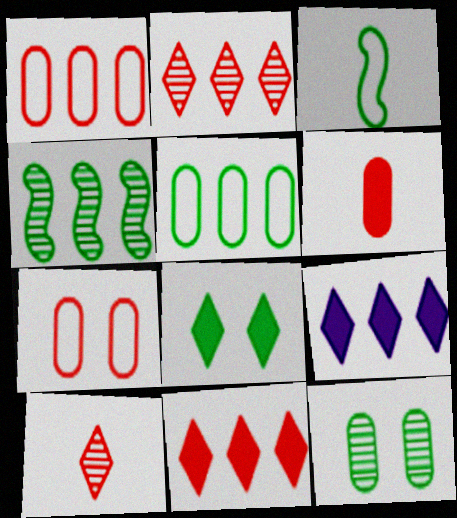[[1, 4, 9]]